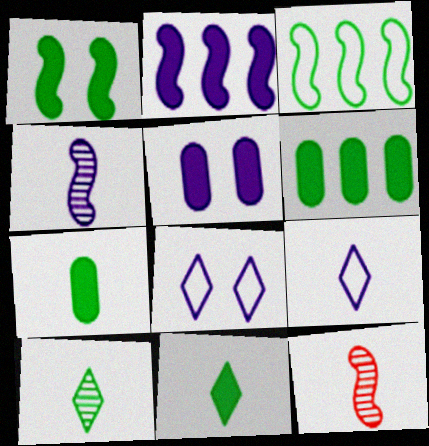[[1, 6, 11], 
[6, 8, 12], 
[7, 9, 12]]